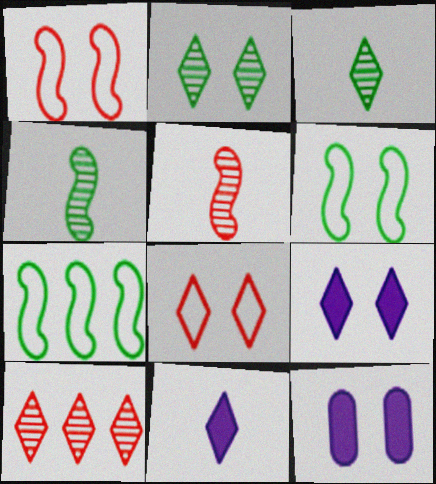[[1, 2, 12], 
[2, 8, 9]]